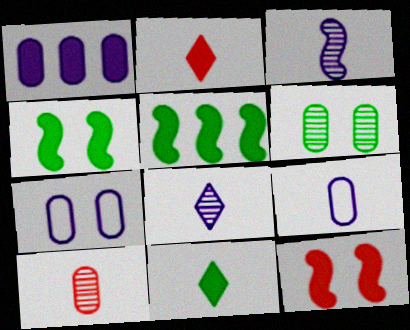[[1, 2, 4], 
[1, 11, 12]]